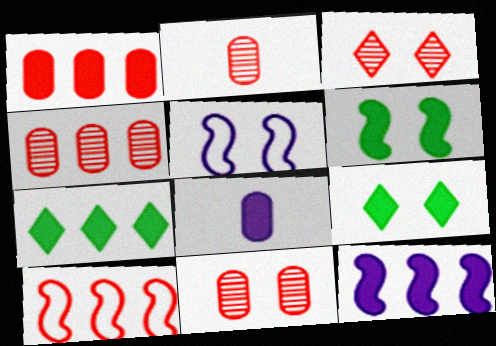[[1, 7, 12], 
[2, 4, 11], 
[2, 5, 7], 
[5, 9, 11]]